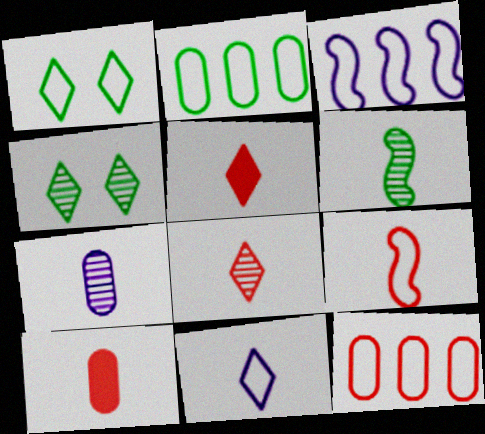[[3, 4, 10], 
[6, 7, 8], 
[6, 10, 11], 
[8, 9, 10]]